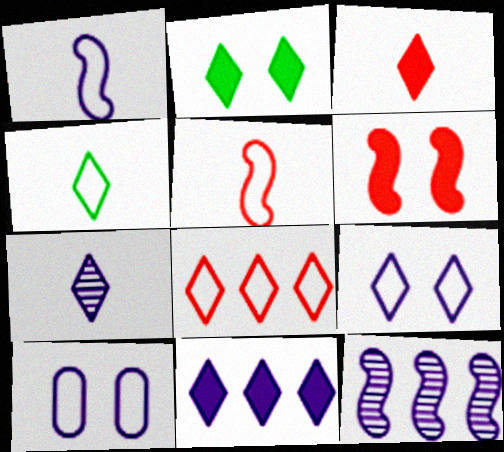[[2, 3, 11], 
[2, 7, 8], 
[3, 4, 7], 
[4, 8, 9], 
[7, 9, 11]]